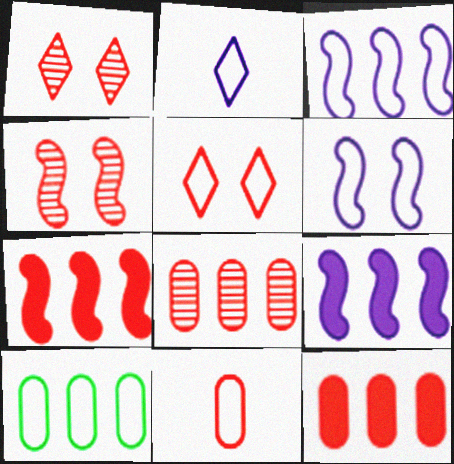[[1, 7, 11]]